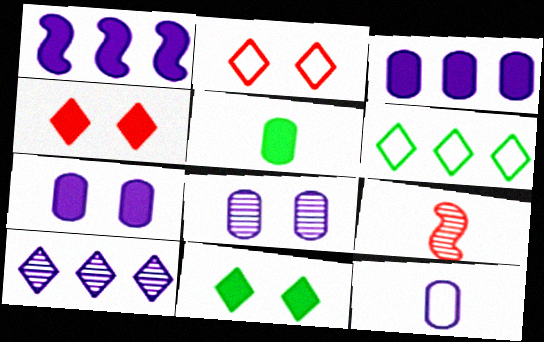[[1, 4, 5], 
[3, 8, 12], 
[6, 7, 9]]